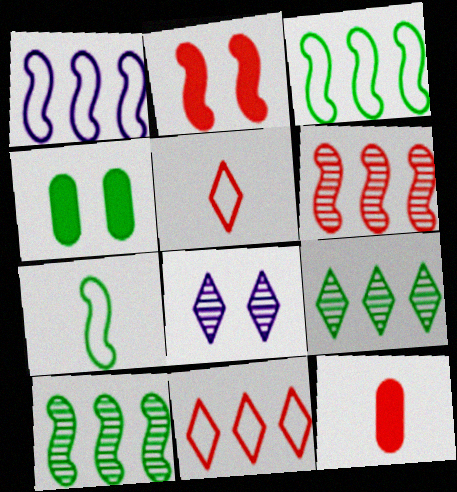[[3, 8, 12], 
[4, 7, 9]]